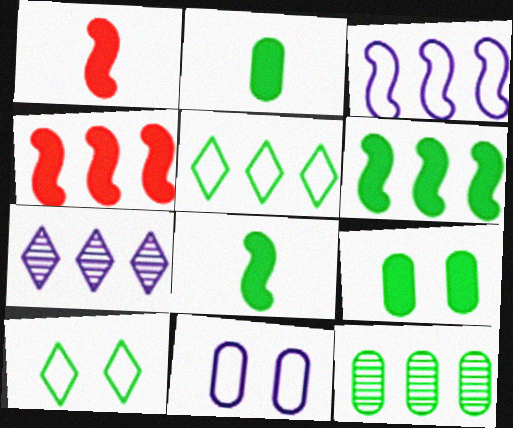[[5, 6, 12], 
[8, 10, 12]]